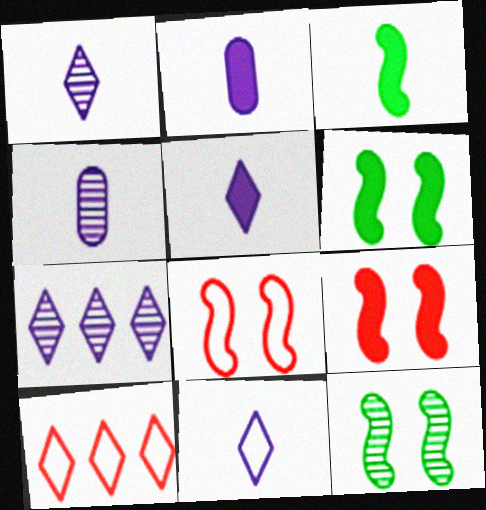[[1, 5, 11], 
[2, 10, 12], 
[4, 6, 10]]